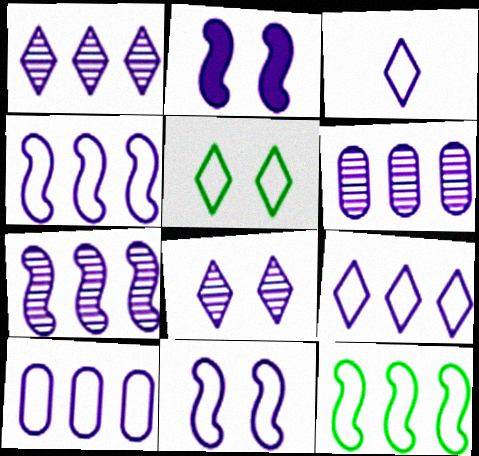[[1, 6, 7], 
[2, 3, 6], 
[3, 10, 11], 
[4, 9, 10]]